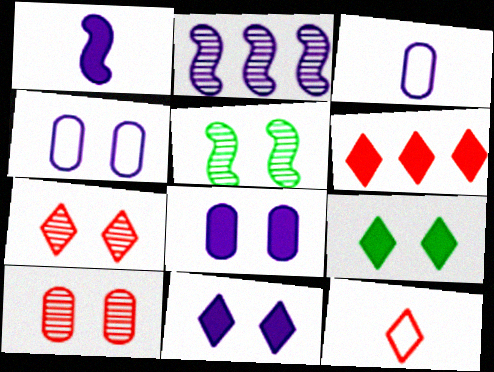[[2, 3, 11], 
[3, 5, 6], 
[6, 7, 12]]